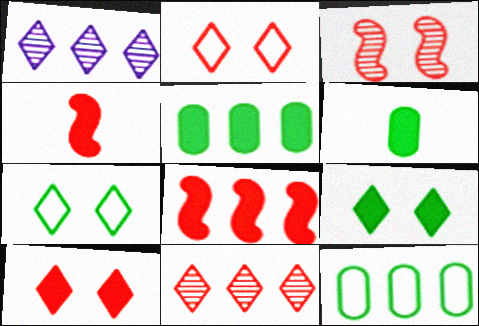[[1, 8, 12]]